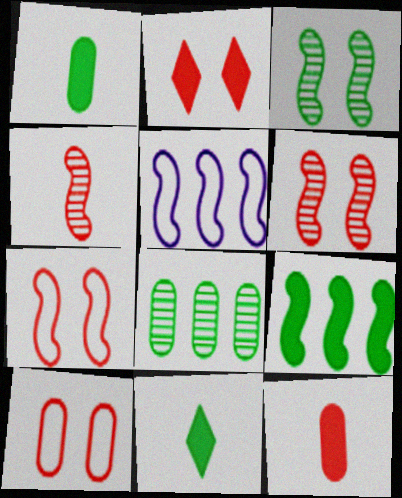[[2, 6, 10]]